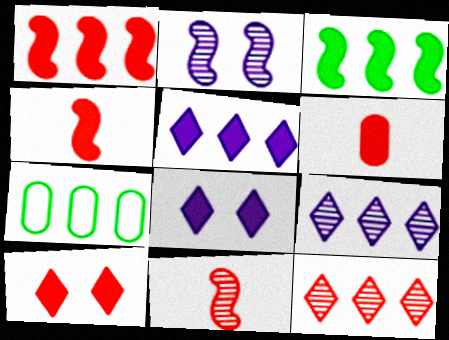[[1, 6, 10], 
[1, 7, 9], 
[3, 6, 8], 
[7, 8, 11]]